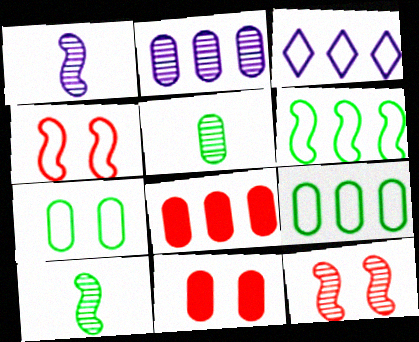[[2, 8, 9], 
[3, 10, 11]]